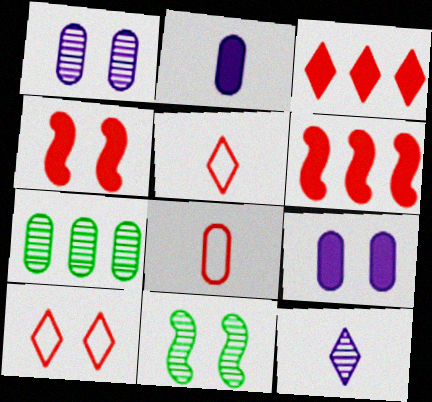[[7, 8, 9], 
[9, 10, 11]]